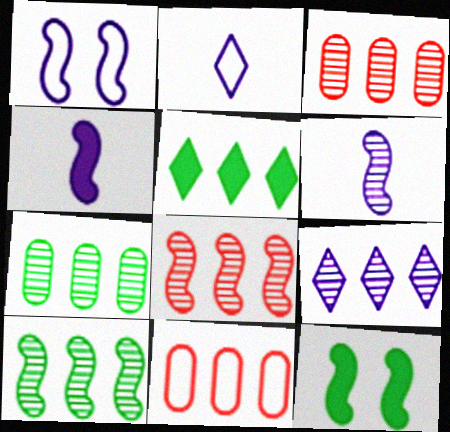[[2, 3, 12], 
[3, 9, 10], 
[7, 8, 9]]